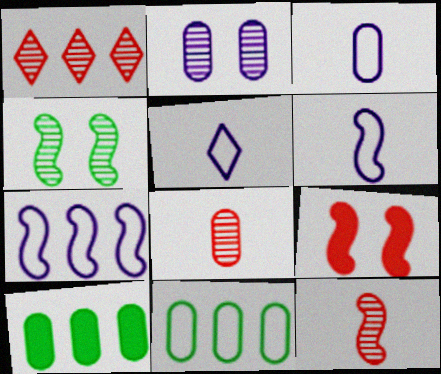[[1, 7, 10], 
[3, 5, 6]]